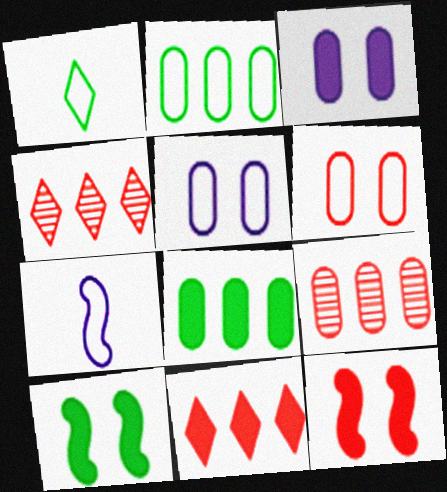[]